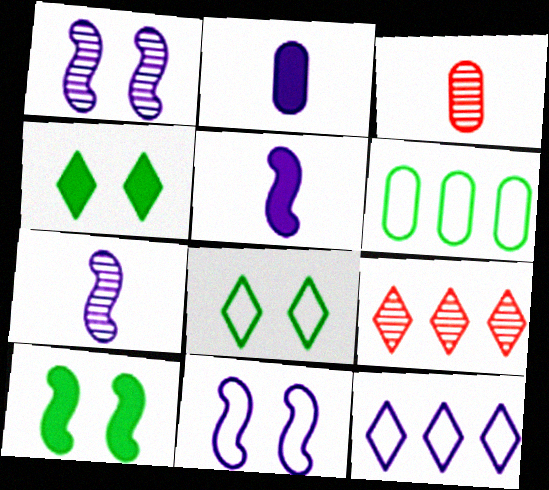[[1, 2, 12], 
[3, 10, 12]]